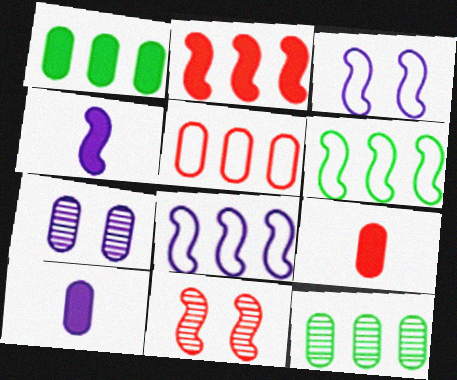[[4, 6, 11]]